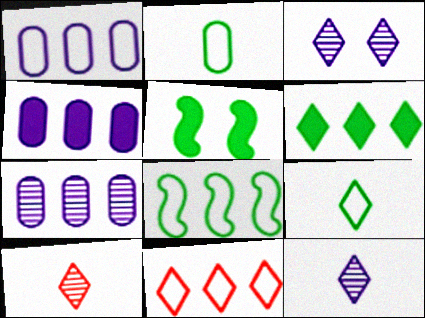[[1, 4, 7], 
[1, 5, 10], 
[1, 8, 11]]